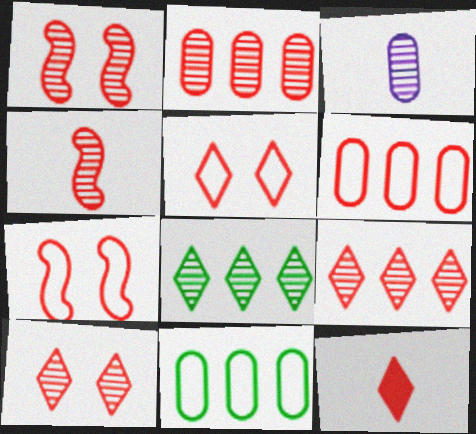[[1, 3, 8], 
[1, 6, 12], 
[2, 4, 10], 
[2, 7, 12], 
[5, 9, 12]]